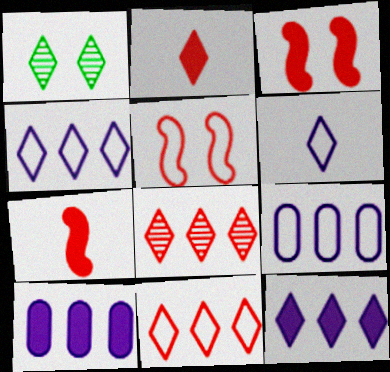[[1, 2, 4], 
[1, 7, 9]]